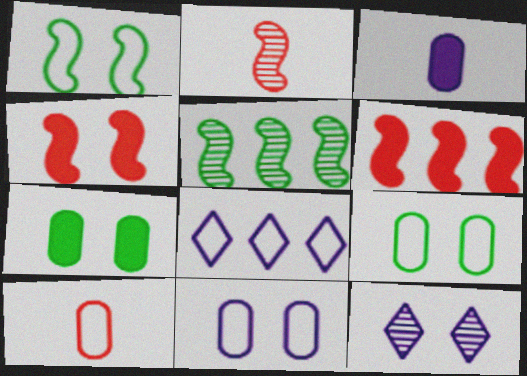[[1, 8, 10], 
[2, 7, 8], 
[4, 9, 12]]